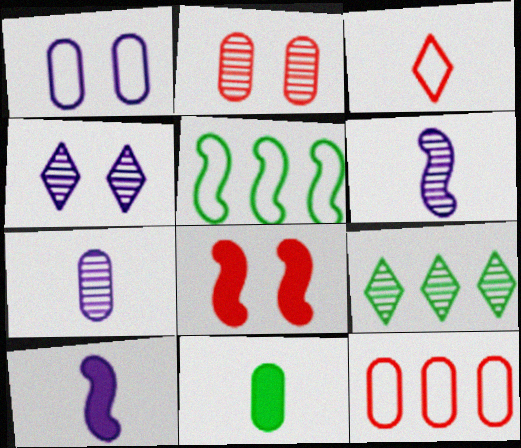[[1, 3, 5], 
[2, 6, 9], 
[3, 6, 11], 
[5, 6, 8]]